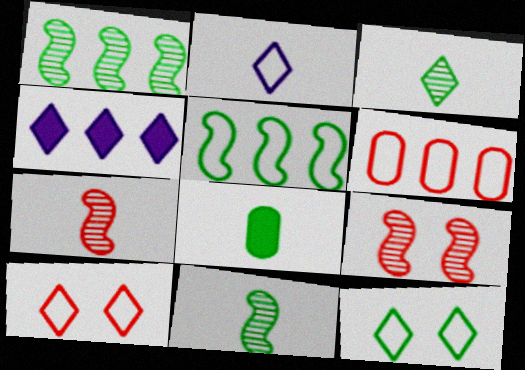[[1, 4, 6], 
[1, 8, 12], 
[2, 7, 8], 
[3, 4, 10]]